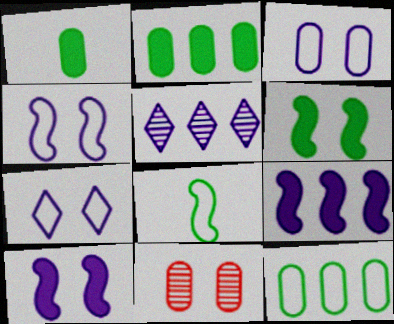[[3, 4, 7], 
[6, 7, 11]]